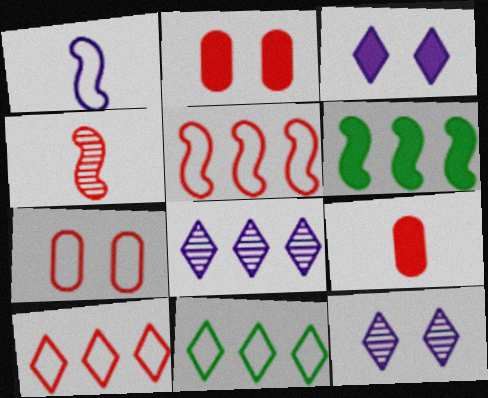[[1, 7, 11], 
[2, 4, 10], 
[3, 6, 9]]